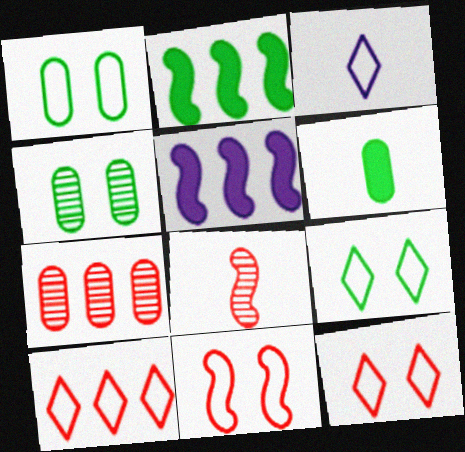[[3, 6, 8], 
[3, 9, 10]]